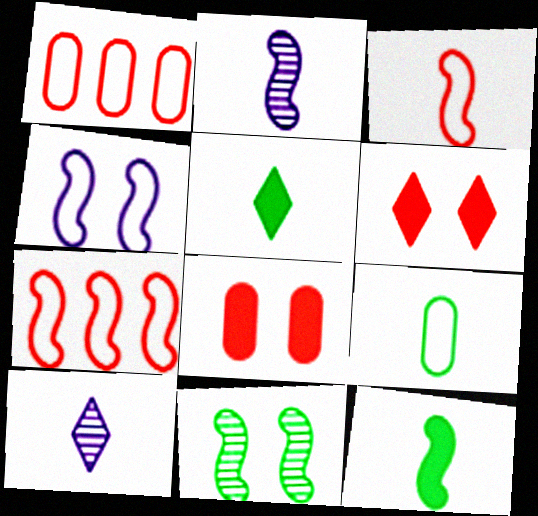[[2, 3, 12]]